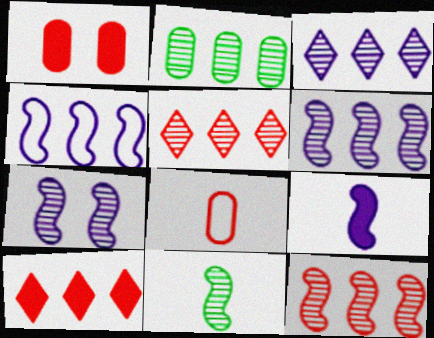[[2, 3, 12], 
[2, 4, 10], 
[2, 5, 6], 
[4, 7, 9], 
[7, 11, 12]]